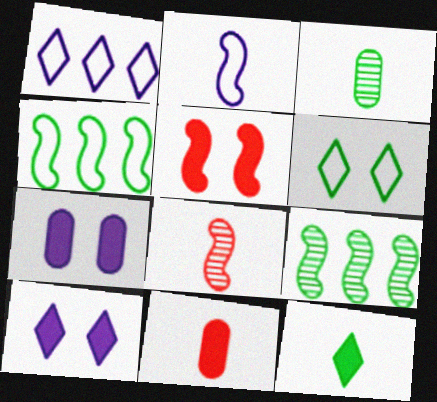[[1, 3, 5], 
[2, 5, 9]]